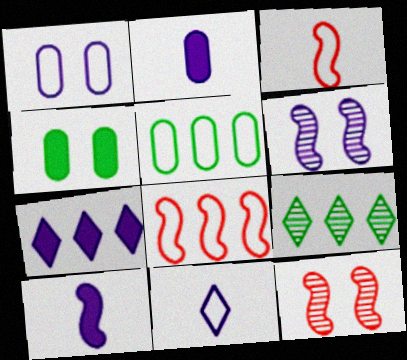[]